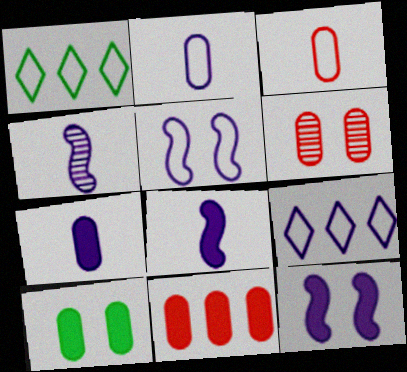[[1, 3, 5], 
[1, 6, 8], 
[2, 5, 9], 
[3, 6, 11], 
[7, 10, 11]]